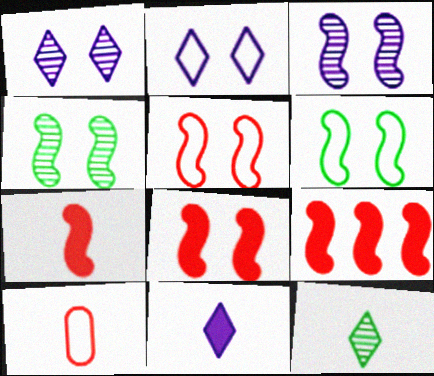[[3, 6, 8], 
[7, 8, 9]]